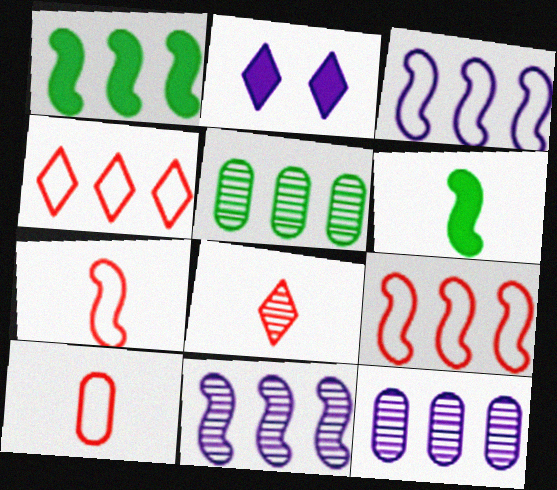[[1, 4, 12], 
[1, 9, 11], 
[2, 5, 7]]